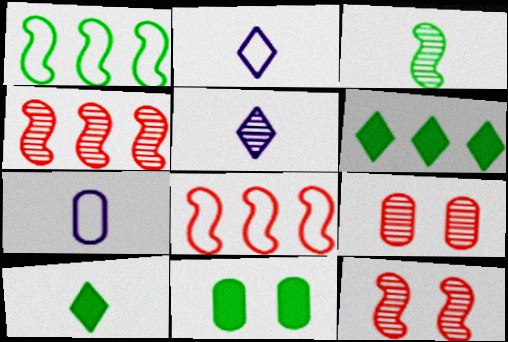[[2, 4, 11], 
[5, 8, 11], 
[6, 7, 12]]